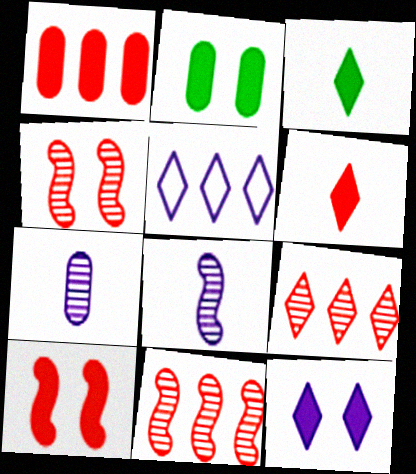[[1, 6, 10], 
[2, 10, 12]]